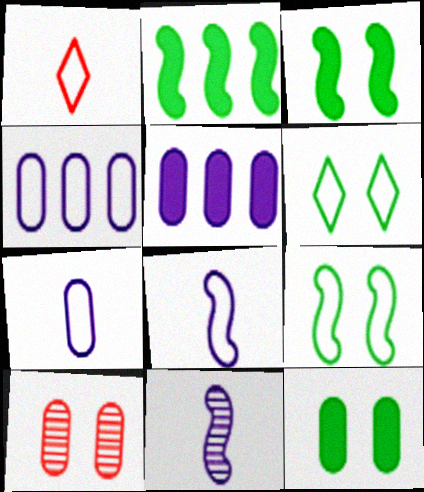[[1, 4, 9]]